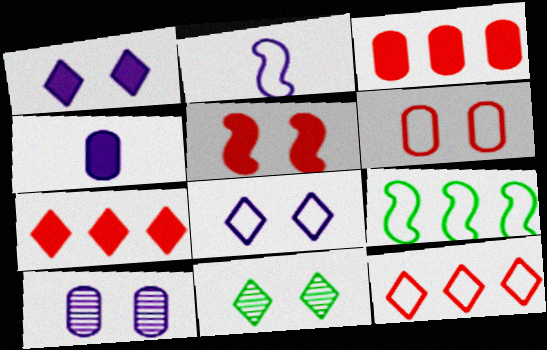[[2, 3, 11]]